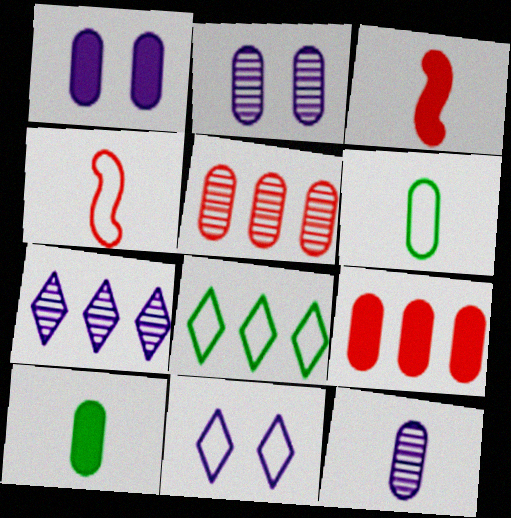[[1, 5, 6], 
[1, 9, 10], 
[2, 3, 8], 
[2, 6, 9]]